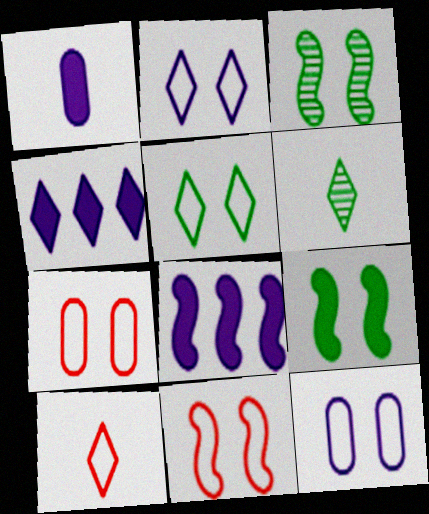[[5, 11, 12], 
[6, 7, 8]]